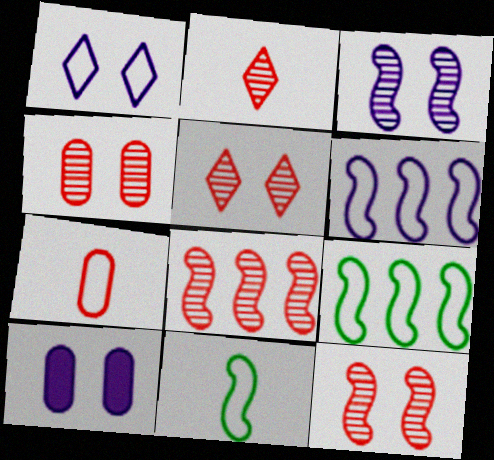[[1, 3, 10], 
[1, 7, 9], 
[2, 4, 8], 
[2, 9, 10], 
[4, 5, 12]]